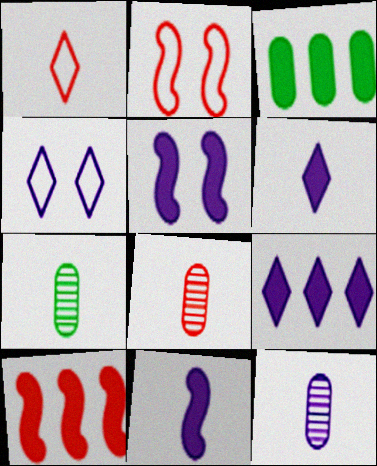[[1, 7, 11], 
[2, 7, 9], 
[3, 9, 10], 
[4, 7, 10], 
[7, 8, 12]]